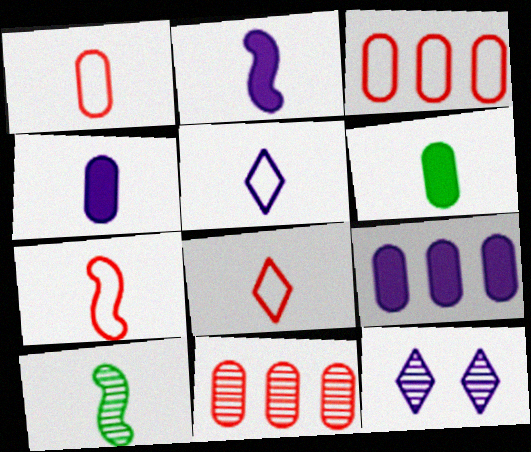[[1, 7, 8], 
[2, 7, 10], 
[4, 8, 10], 
[10, 11, 12]]